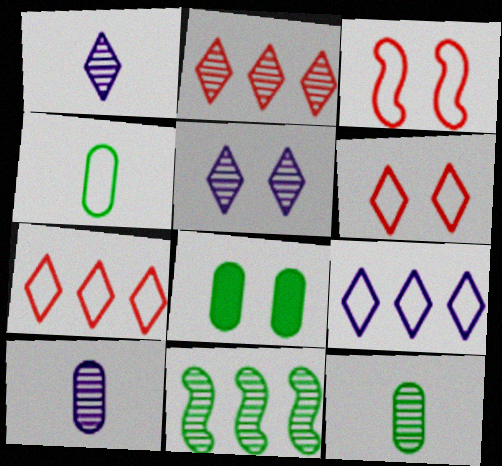[[3, 4, 9], 
[3, 5, 8]]